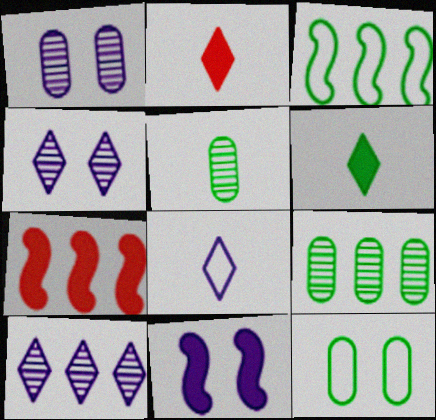[[1, 2, 3]]